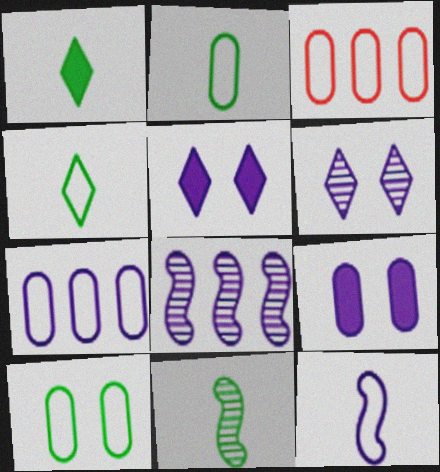[[1, 2, 11], 
[3, 5, 11]]